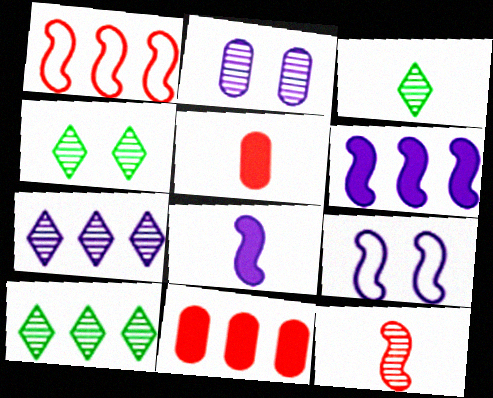[[2, 10, 12], 
[3, 4, 10], 
[3, 9, 11], 
[5, 9, 10]]